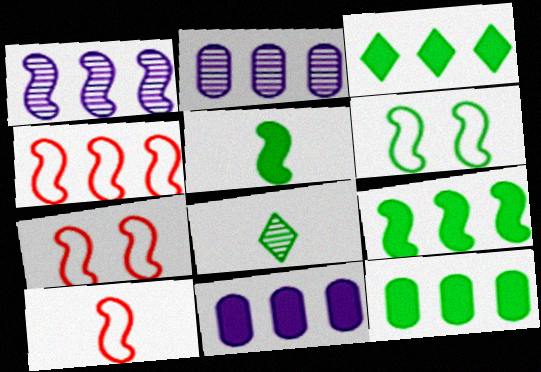[[1, 4, 9], 
[1, 5, 7], 
[2, 3, 4], 
[3, 9, 12], 
[4, 7, 10], 
[6, 8, 12], 
[7, 8, 11]]